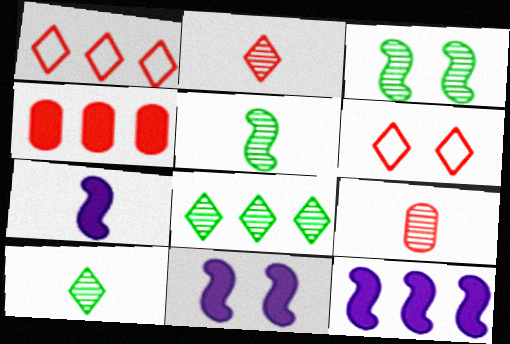[[7, 11, 12]]